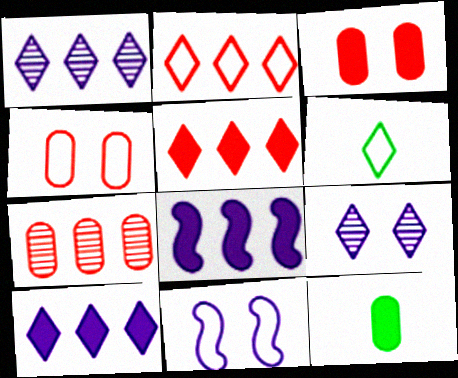[[5, 6, 9]]